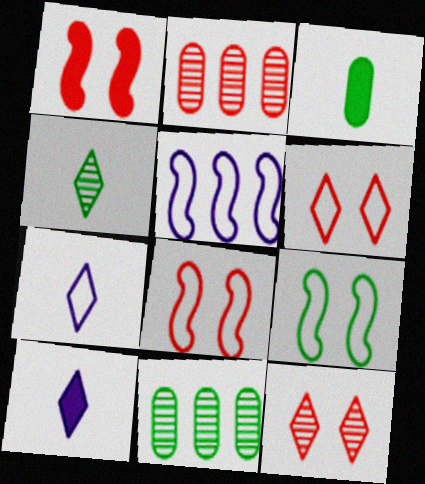[[1, 7, 11], 
[2, 9, 10], 
[3, 5, 12], 
[8, 10, 11]]